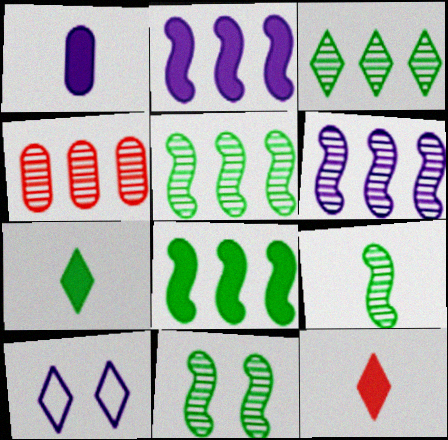[[1, 6, 10], 
[3, 4, 6], 
[3, 10, 12], 
[5, 9, 11]]